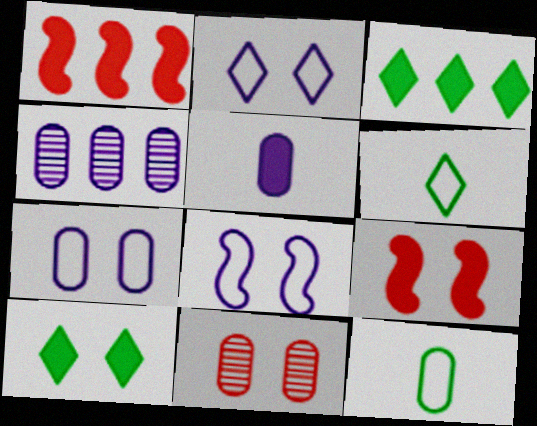[[1, 5, 10], 
[2, 7, 8], 
[3, 5, 9], 
[4, 5, 7], 
[4, 6, 9], 
[8, 10, 11]]